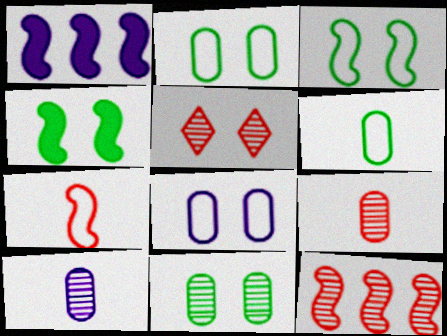[[1, 5, 6], 
[4, 5, 8], 
[5, 9, 12]]